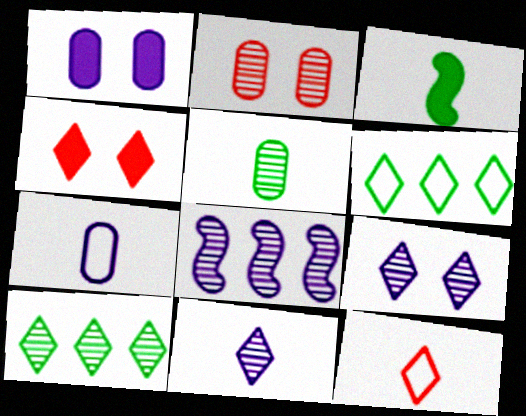[[4, 6, 11]]